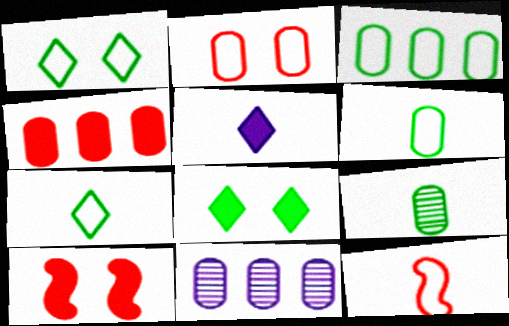[[3, 4, 11], 
[5, 9, 12], 
[7, 10, 11], 
[8, 11, 12]]